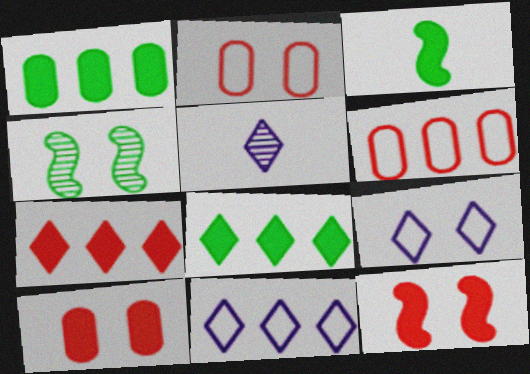[[4, 9, 10]]